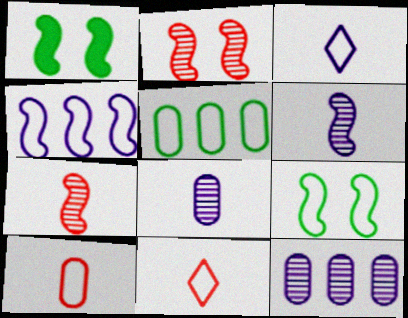[[1, 4, 7], 
[1, 11, 12]]